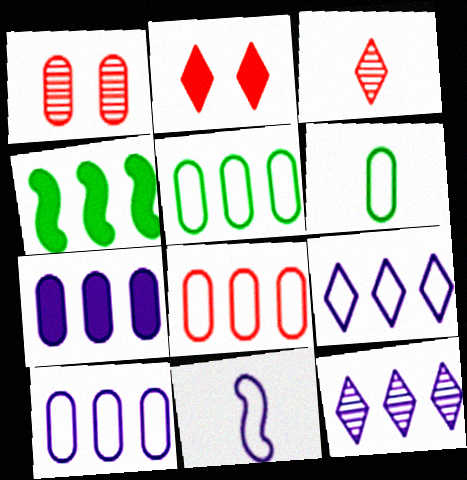[[1, 6, 7], 
[4, 8, 12], 
[5, 8, 10]]